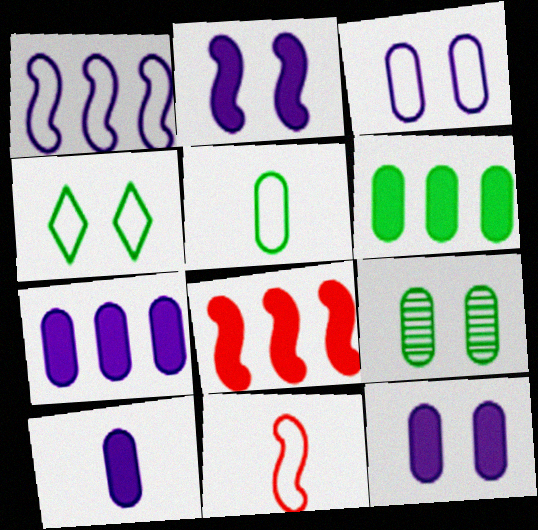[[5, 6, 9], 
[7, 10, 12]]